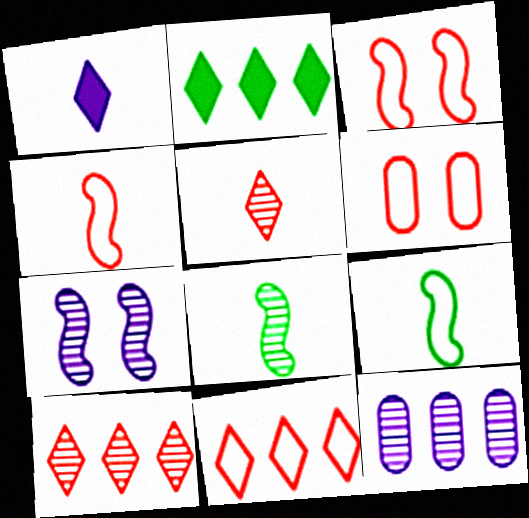[[4, 6, 11]]